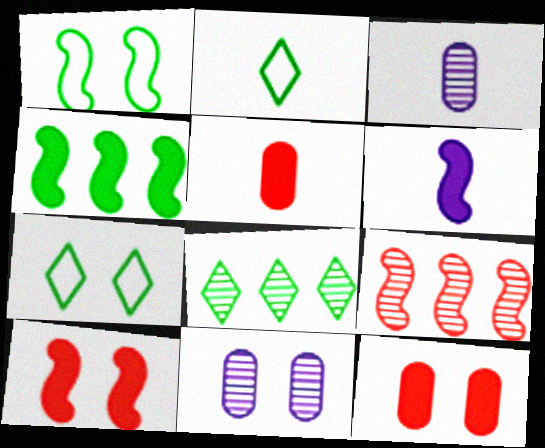[[1, 6, 9], 
[4, 6, 10], 
[7, 10, 11]]